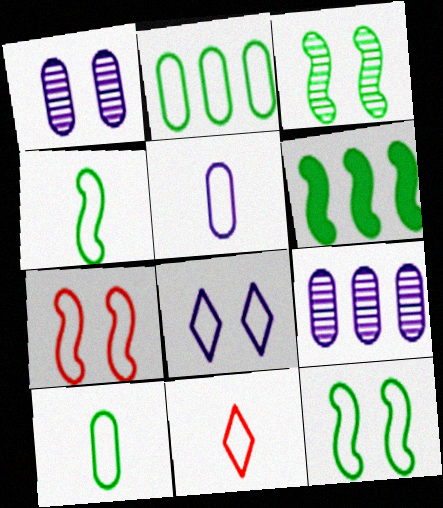[[1, 6, 11], 
[3, 4, 6], 
[4, 5, 11]]